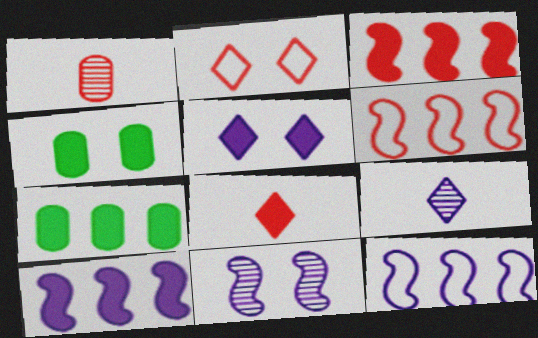[[1, 2, 3], 
[2, 4, 11], 
[4, 6, 9], 
[4, 8, 10]]